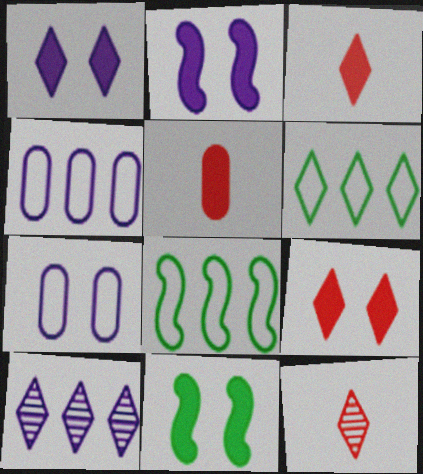[[1, 6, 12], 
[4, 11, 12]]